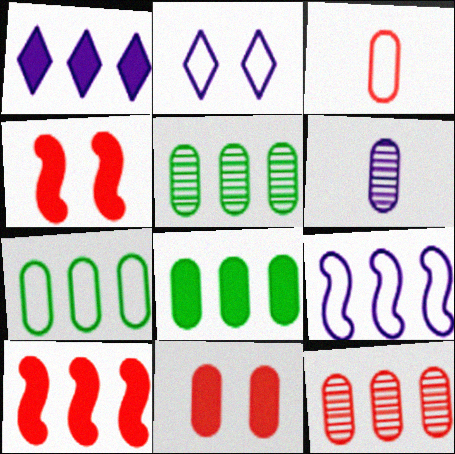[[1, 8, 10], 
[3, 11, 12], 
[5, 7, 8], 
[6, 7, 11]]